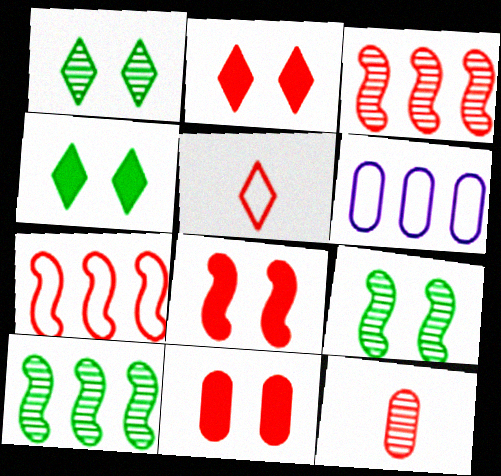[[2, 7, 12], 
[2, 8, 11], 
[3, 5, 11]]